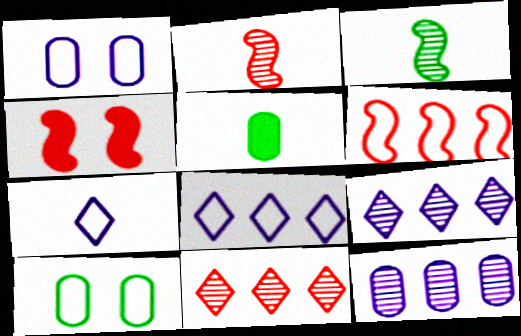[[2, 4, 6], 
[2, 5, 7], 
[6, 7, 10]]